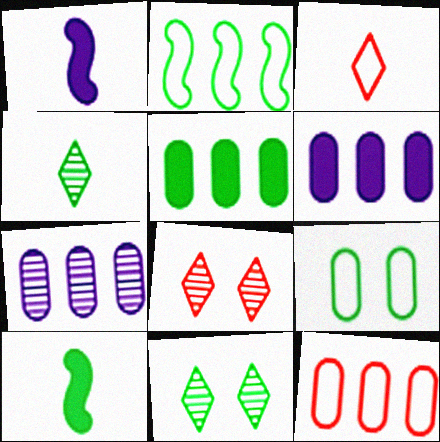[[1, 11, 12], 
[5, 7, 12]]